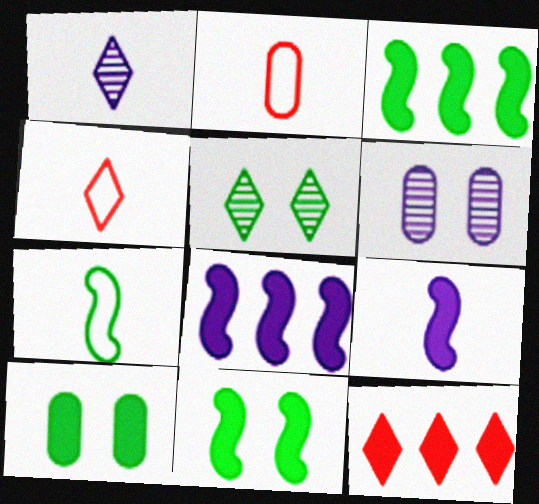[[2, 5, 8], 
[3, 4, 6], 
[6, 7, 12], 
[9, 10, 12]]